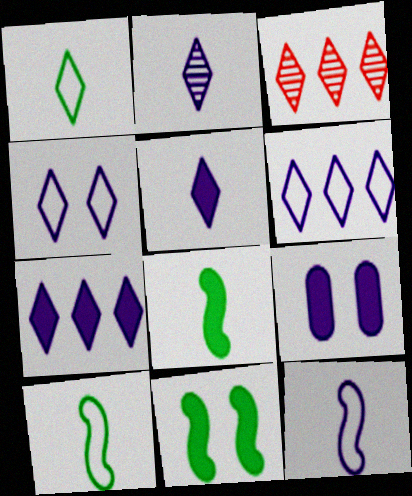[[2, 4, 7], 
[3, 9, 10]]